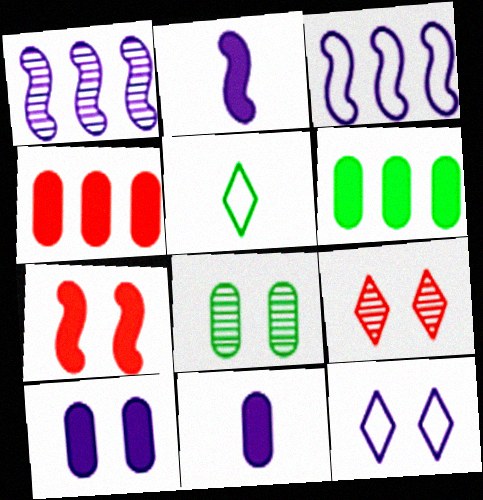[[1, 11, 12], 
[7, 8, 12]]